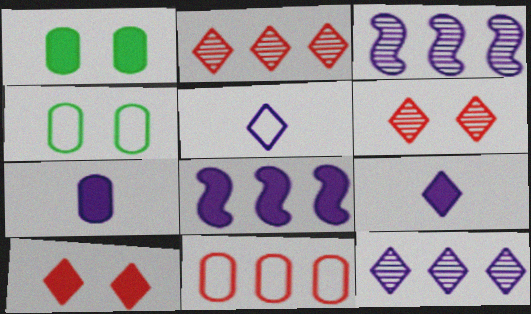[]